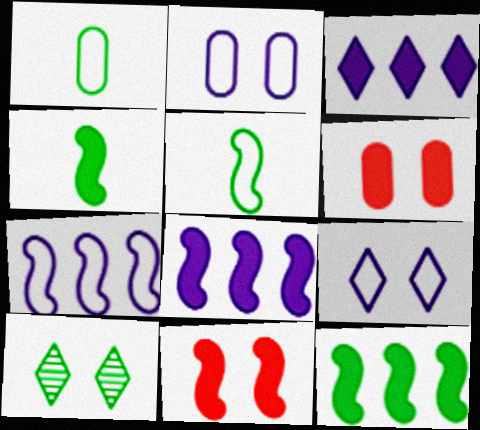[[1, 10, 12], 
[2, 10, 11], 
[3, 4, 6], 
[4, 8, 11]]